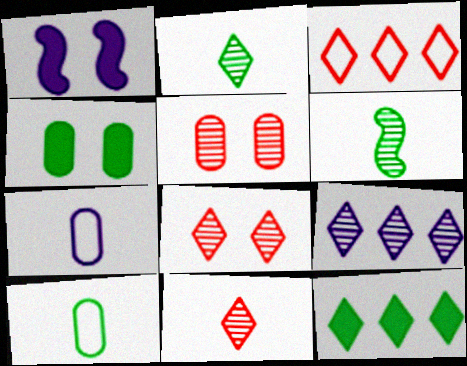[[1, 7, 9], 
[2, 8, 9], 
[3, 9, 12], 
[5, 6, 9]]